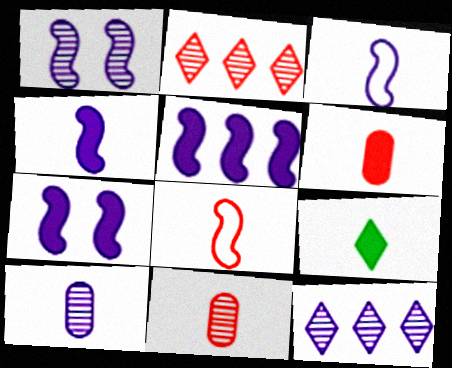[[1, 3, 5], 
[1, 10, 12], 
[3, 9, 11], 
[4, 5, 7], 
[4, 6, 9], 
[8, 9, 10]]